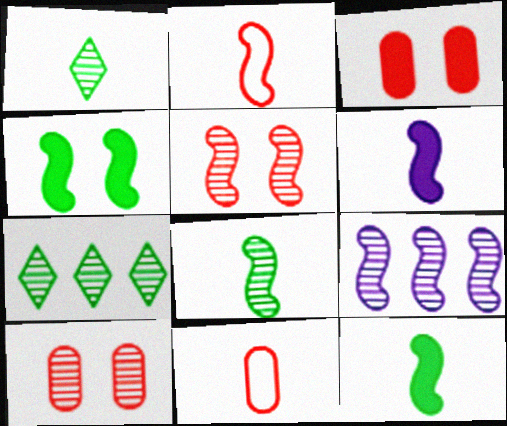[[1, 6, 11], 
[1, 9, 10], 
[2, 4, 9], 
[2, 6, 8], 
[5, 8, 9]]